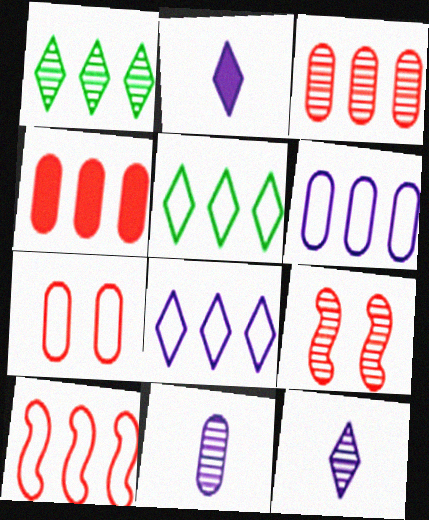[[1, 9, 11], 
[5, 6, 10]]